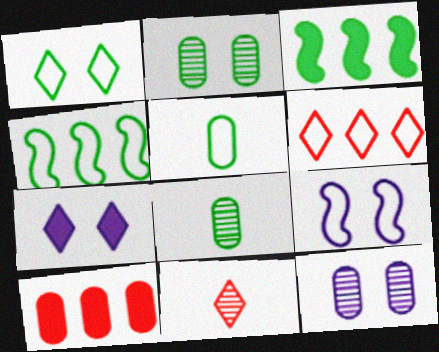[[1, 3, 8], 
[1, 4, 5], 
[5, 6, 9], 
[5, 10, 12], 
[7, 9, 12]]